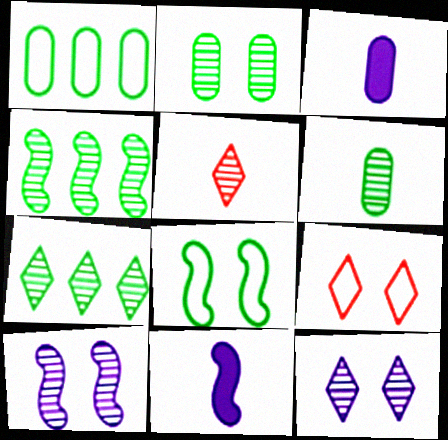[[3, 4, 9], 
[5, 7, 12]]